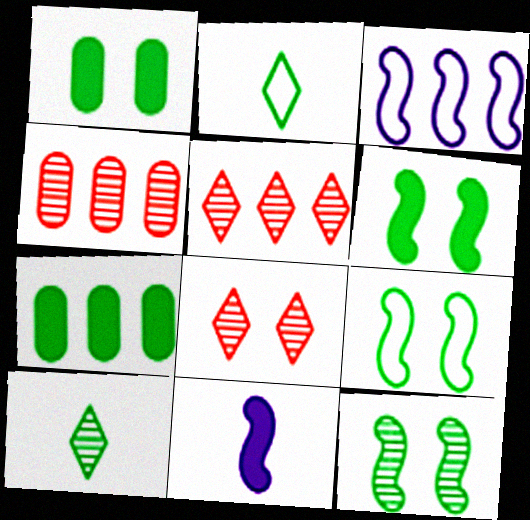[[2, 7, 12], 
[3, 5, 7], 
[6, 9, 12], 
[7, 9, 10]]